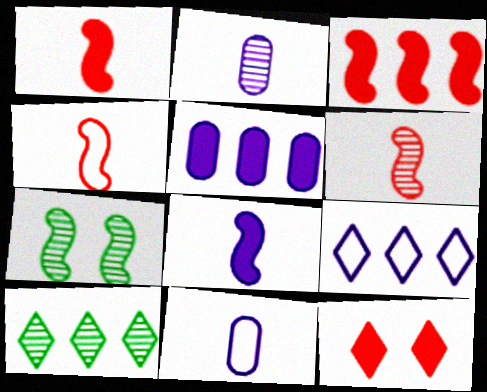[[1, 4, 6]]